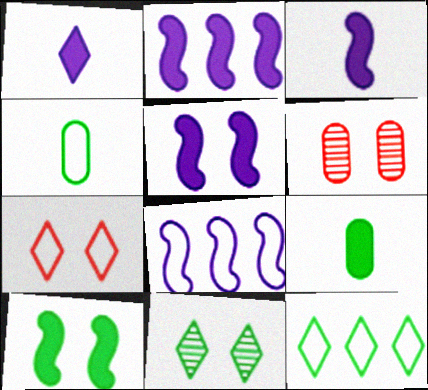[[2, 3, 5], 
[3, 6, 12], 
[4, 7, 8]]